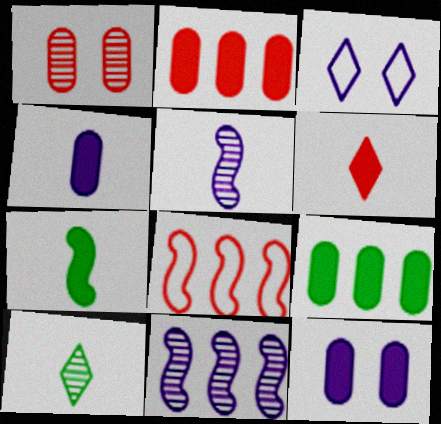[[1, 6, 8], 
[1, 10, 11], 
[3, 4, 11], 
[4, 6, 7], 
[8, 10, 12]]